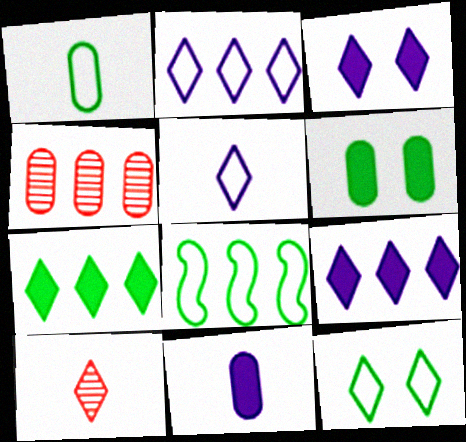[[1, 8, 12], 
[4, 8, 9], 
[9, 10, 12]]